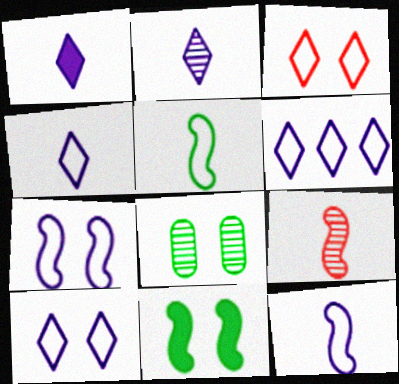[[1, 2, 4], 
[4, 6, 10]]